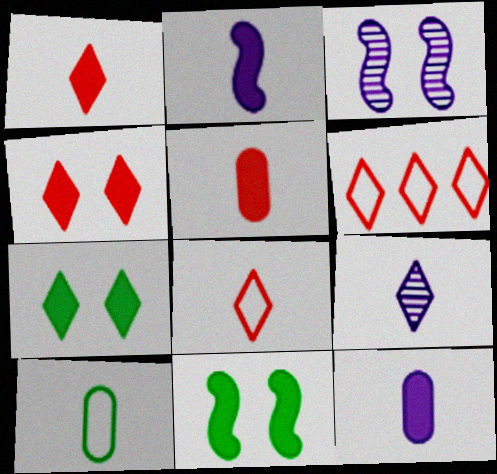[[6, 7, 9]]